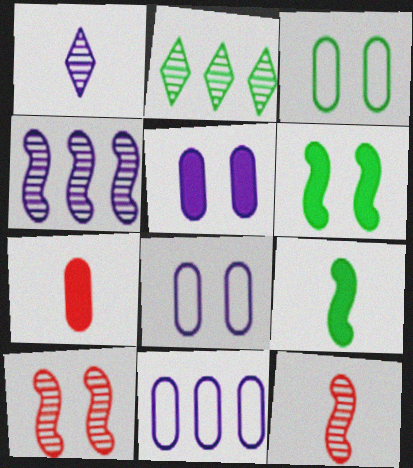[[2, 3, 9]]